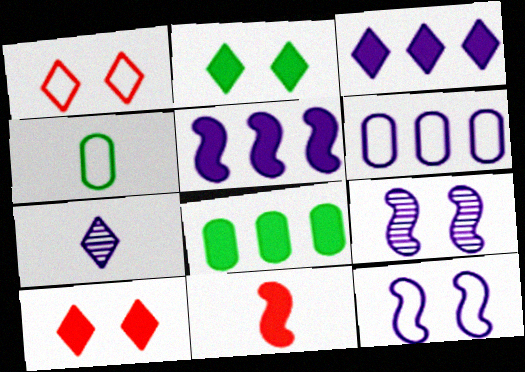[[4, 7, 11]]